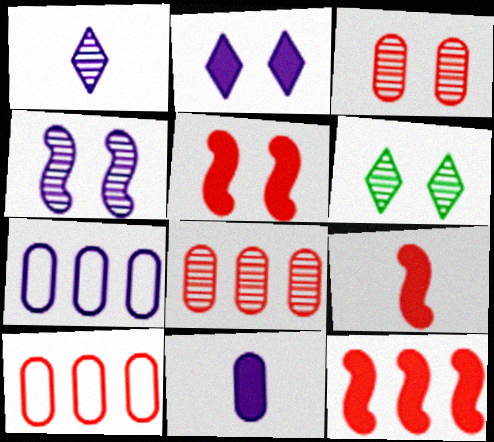[[3, 4, 6], 
[5, 9, 12], 
[6, 7, 9]]